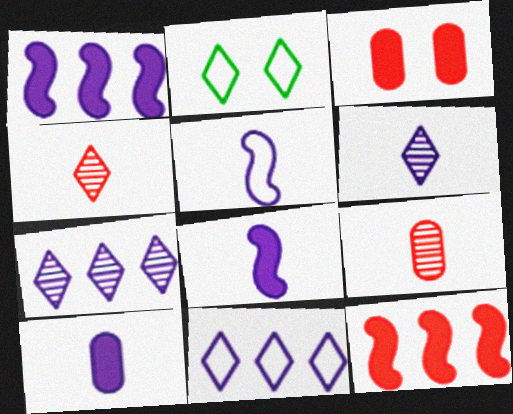[[1, 2, 9], 
[5, 6, 10]]